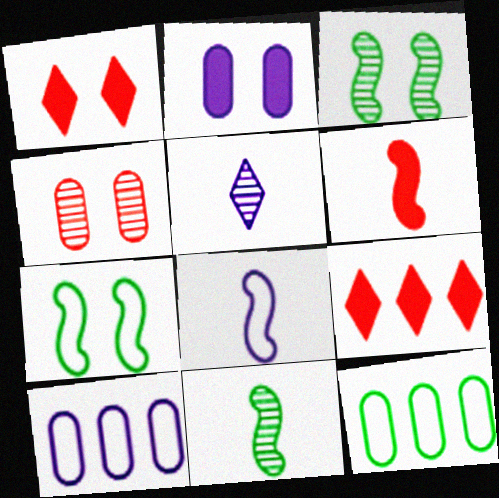[[1, 10, 11], 
[6, 8, 11]]